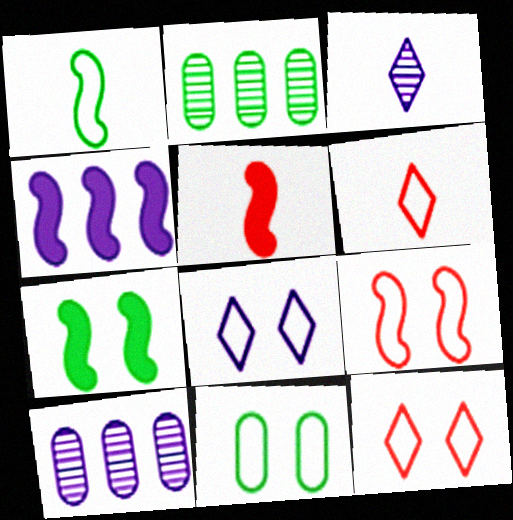[[2, 5, 8], 
[4, 5, 7], 
[6, 7, 10], 
[8, 9, 11]]